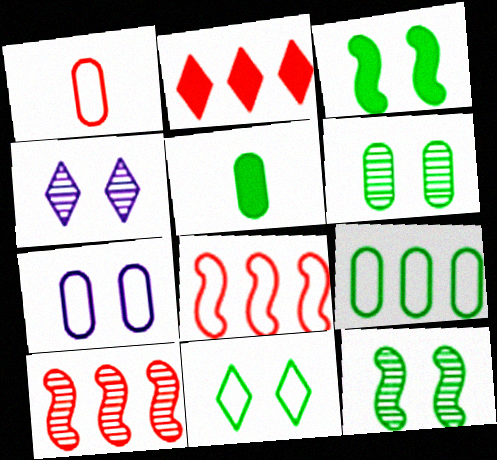[[1, 7, 9], 
[3, 6, 11], 
[4, 5, 8], 
[5, 6, 9]]